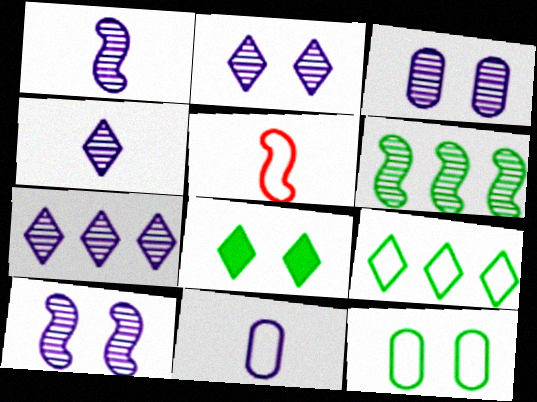[[1, 3, 7], 
[2, 3, 10], 
[2, 4, 7]]